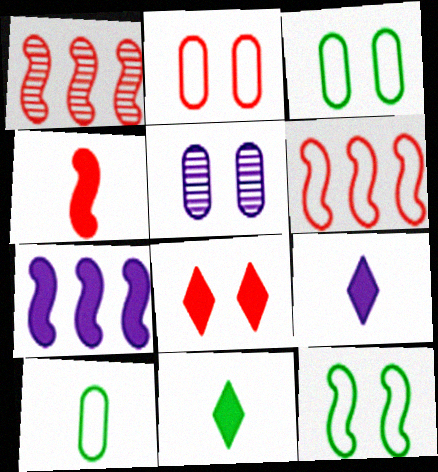[[1, 3, 9], 
[5, 6, 11], 
[5, 8, 12]]